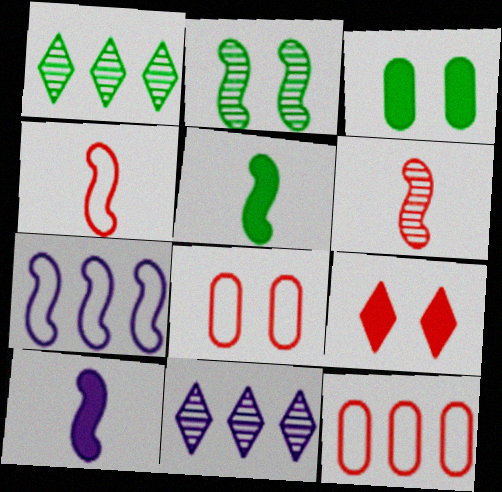[[1, 8, 10], 
[3, 4, 11], 
[5, 8, 11], 
[6, 9, 12]]